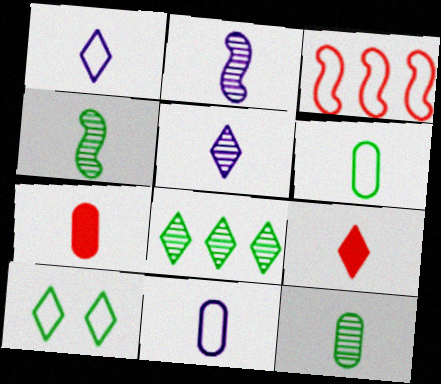[[1, 4, 7], 
[2, 6, 9], 
[3, 10, 11], 
[4, 9, 11], 
[7, 11, 12]]